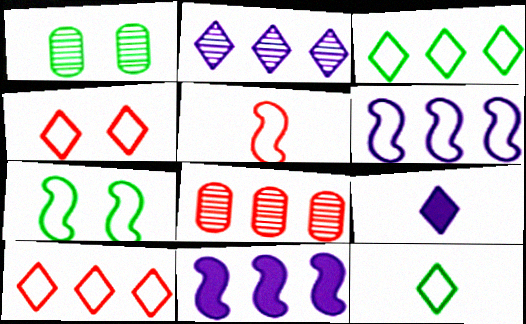[[3, 8, 11], 
[5, 6, 7], 
[7, 8, 9]]